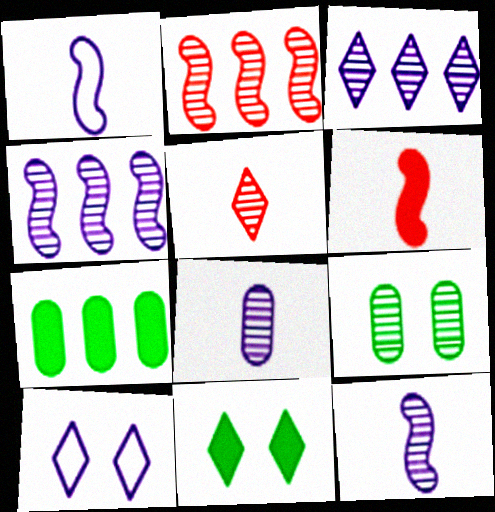[[4, 5, 9]]